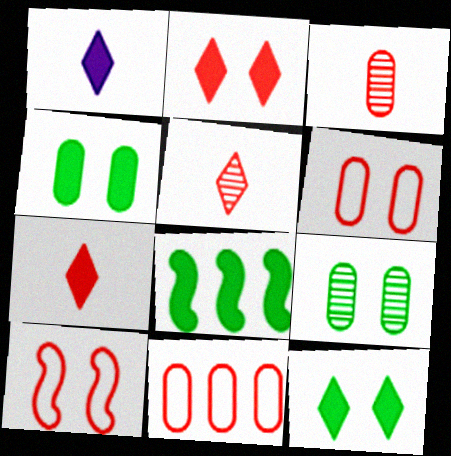[]